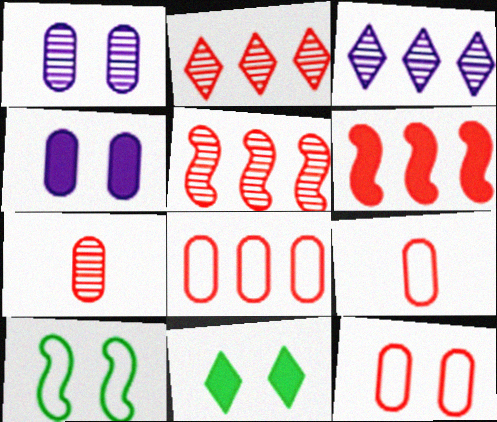[[2, 6, 8], 
[8, 9, 12]]